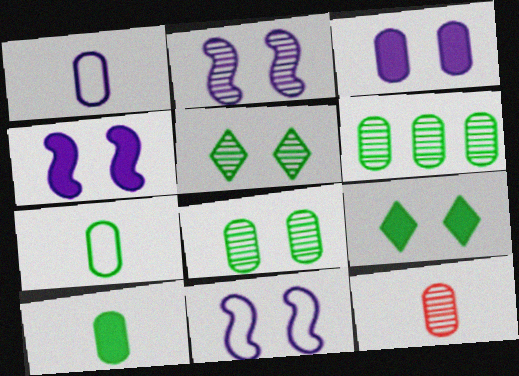[[1, 10, 12], 
[2, 4, 11]]